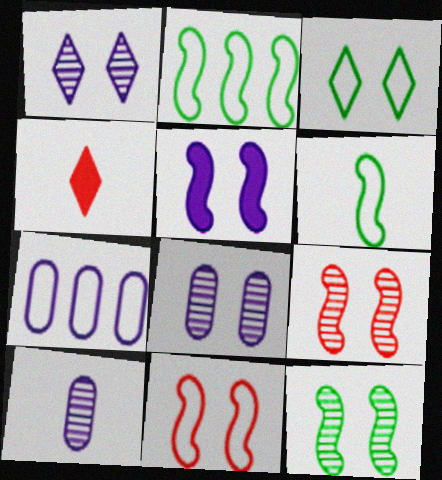[[2, 4, 8], 
[4, 6, 10], 
[4, 7, 12], 
[5, 11, 12]]